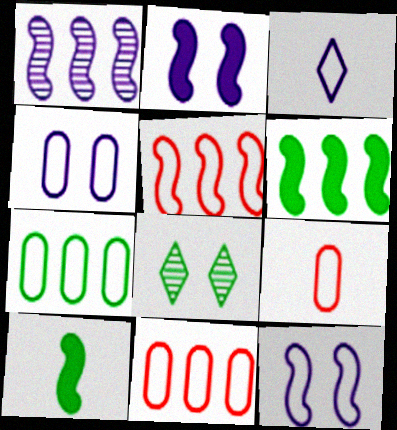[[1, 5, 6], 
[4, 7, 9], 
[7, 8, 10]]